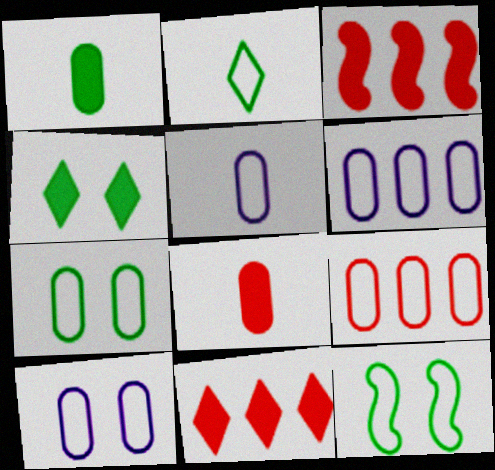[[5, 6, 10], 
[5, 7, 9]]